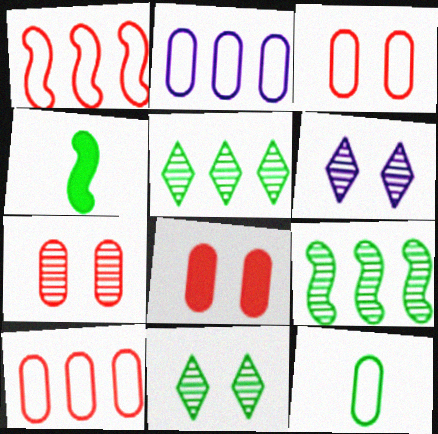[[2, 3, 12], 
[3, 7, 8], 
[4, 6, 10]]